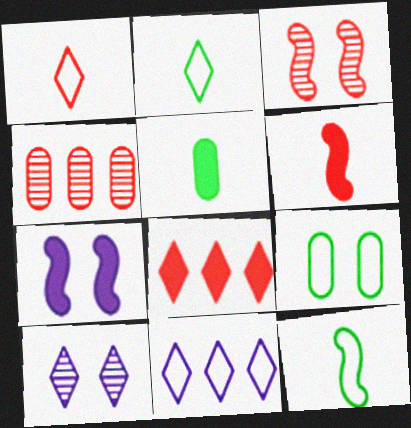[[2, 4, 7], 
[2, 8, 10], 
[3, 5, 11], 
[5, 7, 8]]